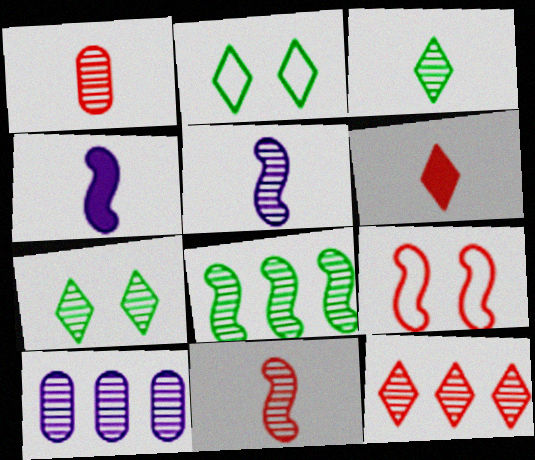[[1, 3, 5], 
[4, 8, 9], 
[7, 10, 11], 
[8, 10, 12]]